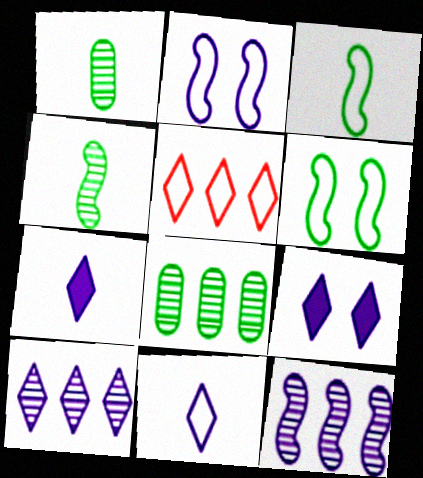[[9, 10, 11]]